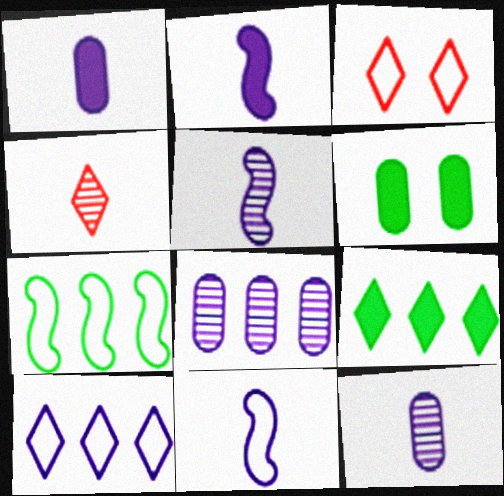[[2, 5, 11]]